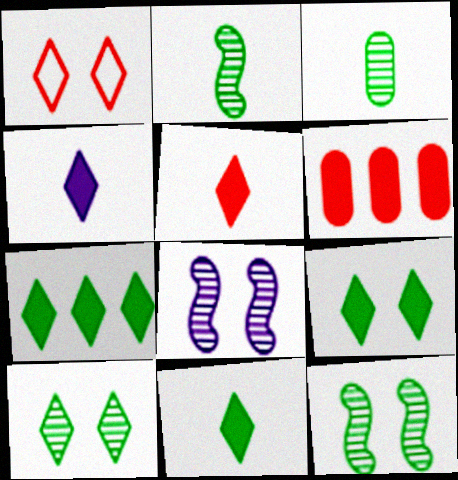[[4, 5, 11], 
[7, 9, 11]]